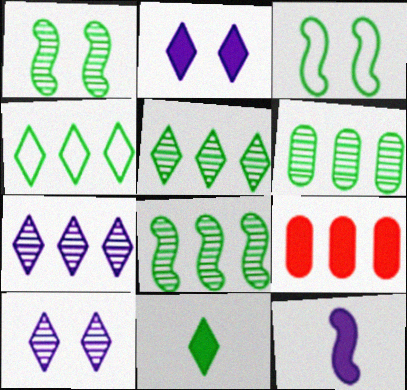[[3, 6, 11], 
[5, 6, 8]]